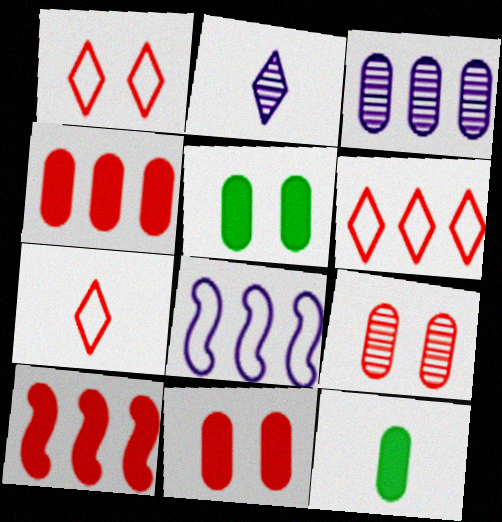[[1, 6, 7], 
[7, 9, 10]]